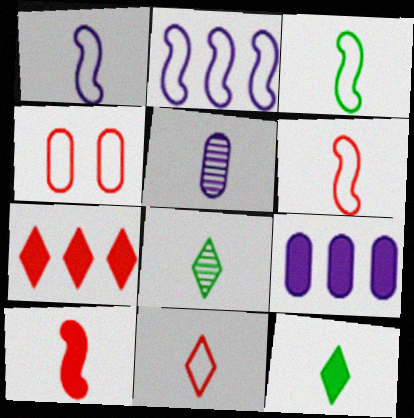[[1, 3, 6], 
[5, 6, 12]]